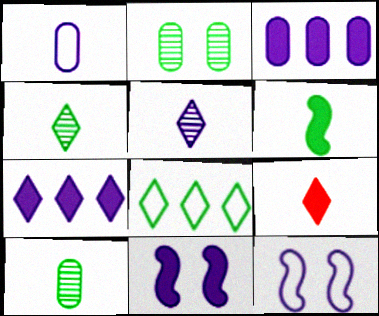[[2, 6, 8], 
[3, 5, 12]]